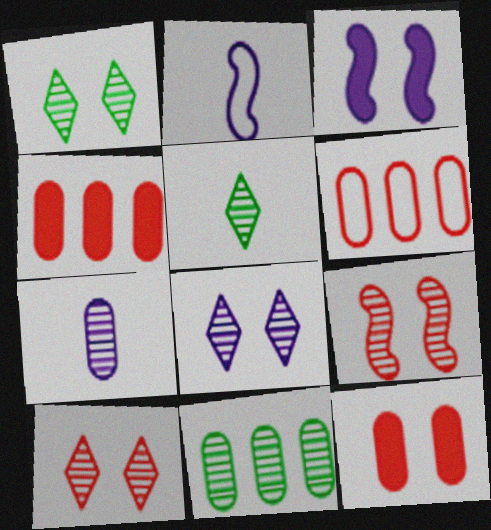[[1, 2, 4], 
[1, 8, 10], 
[3, 5, 6]]